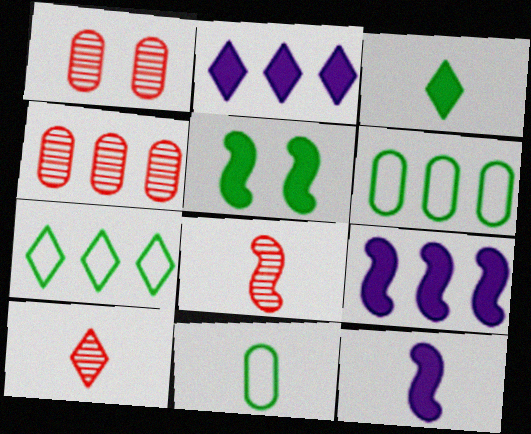[[1, 7, 12], 
[4, 7, 9], 
[10, 11, 12]]